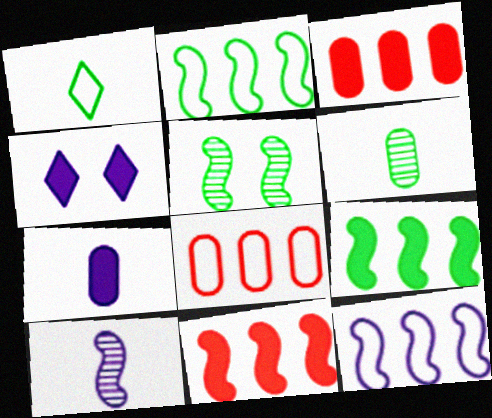[]